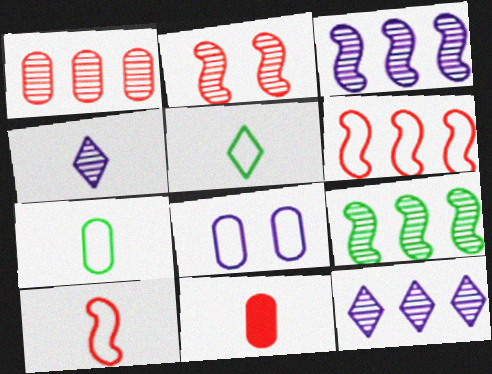[[1, 9, 12], 
[5, 6, 8]]